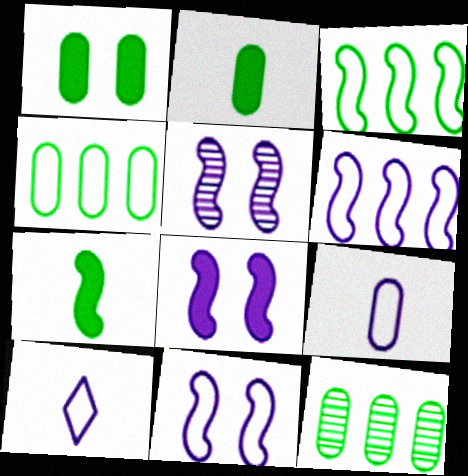[[5, 8, 11]]